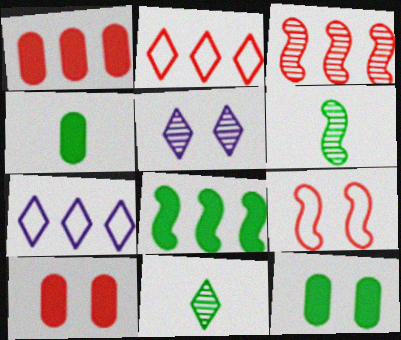[[1, 2, 3], 
[5, 9, 12], 
[6, 7, 10]]